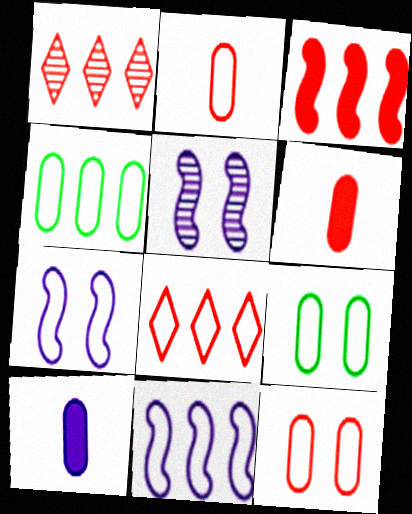[[4, 8, 11]]